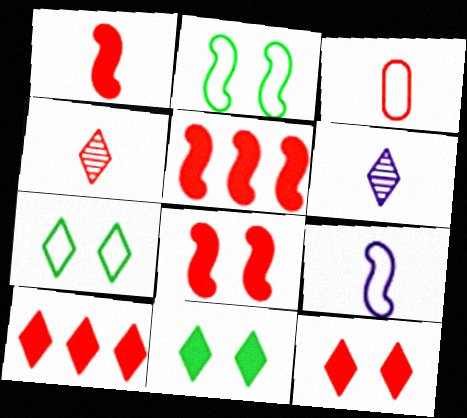[[1, 3, 4], 
[1, 5, 8], 
[6, 7, 10]]